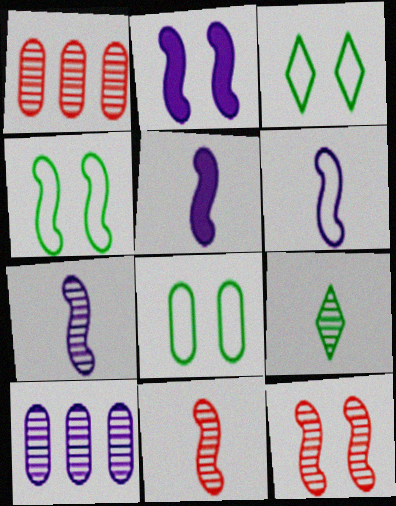[[1, 3, 5], 
[2, 4, 12], 
[3, 4, 8], 
[5, 6, 7], 
[9, 10, 12]]